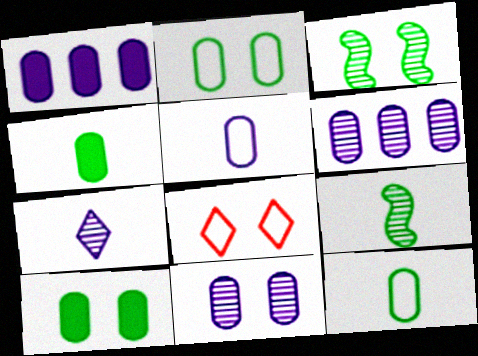[[1, 5, 11], 
[1, 8, 9]]